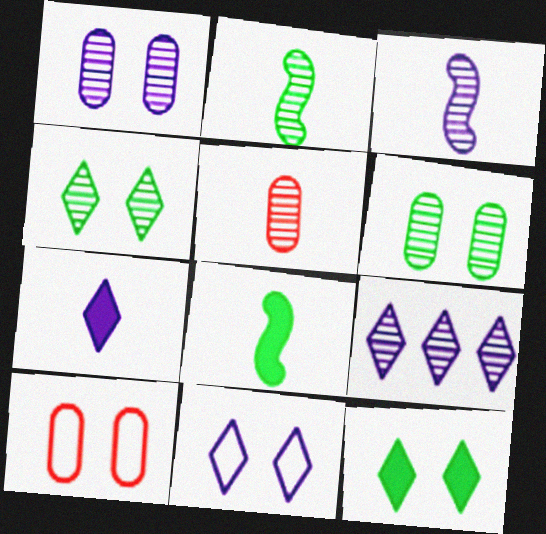[[1, 3, 9], 
[7, 9, 11], 
[8, 9, 10]]